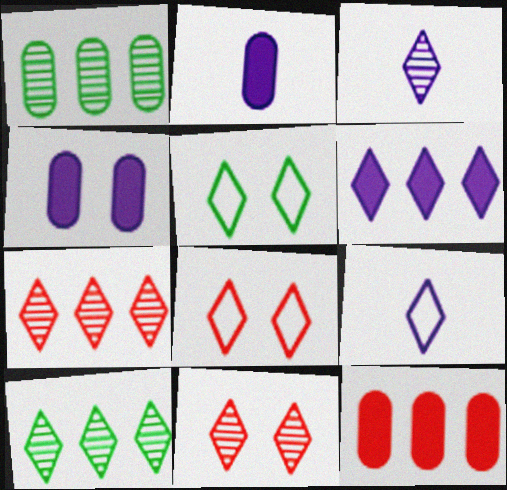[[3, 10, 11]]